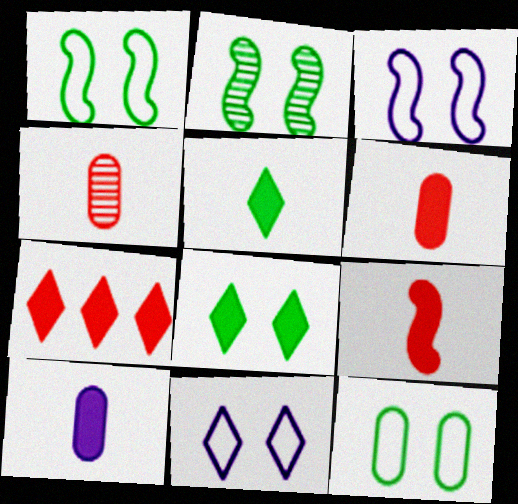[[2, 8, 12], 
[5, 9, 10]]